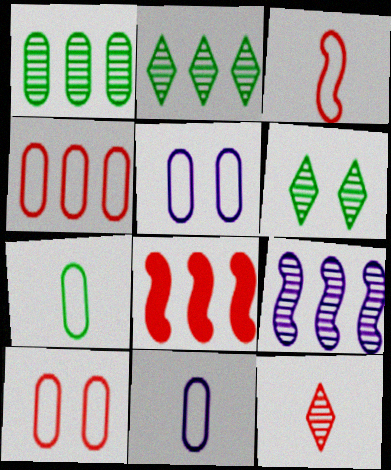[[4, 5, 7], 
[6, 8, 11], 
[8, 10, 12]]